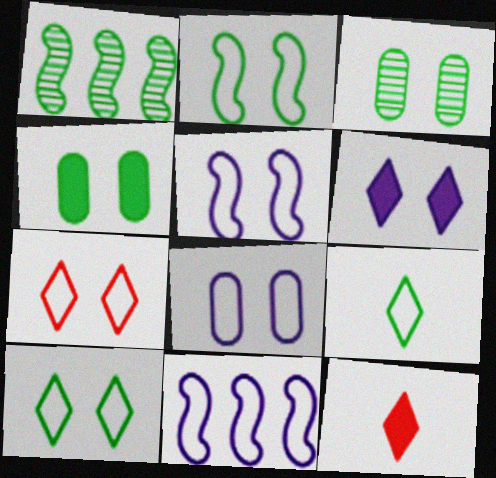[[1, 4, 9], 
[1, 8, 12], 
[2, 7, 8], 
[3, 11, 12]]